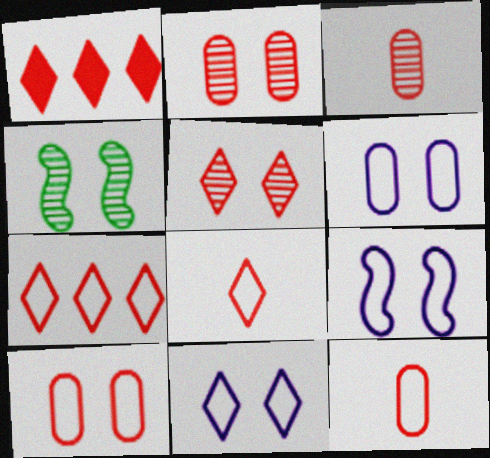[[1, 5, 8], 
[6, 9, 11]]